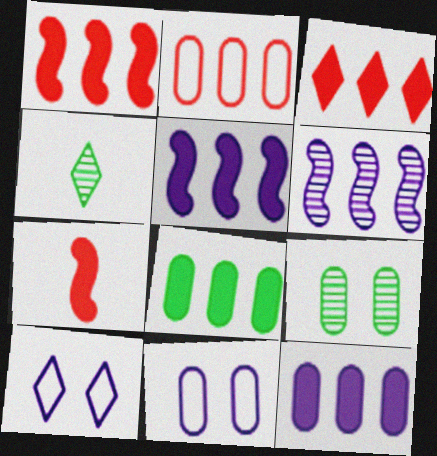[[1, 4, 11], 
[3, 4, 10], 
[3, 5, 8]]